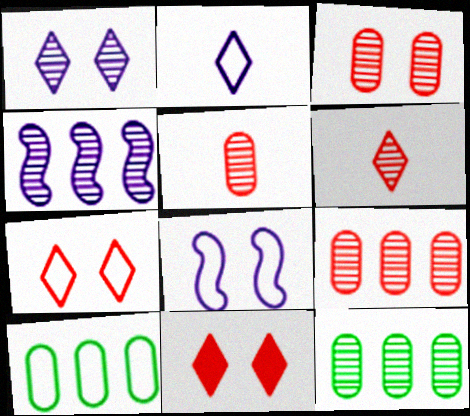[[3, 5, 9]]